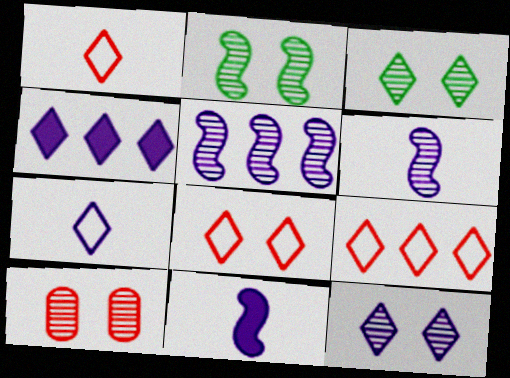[[1, 3, 4], 
[1, 8, 9], 
[2, 10, 12], 
[4, 7, 12]]